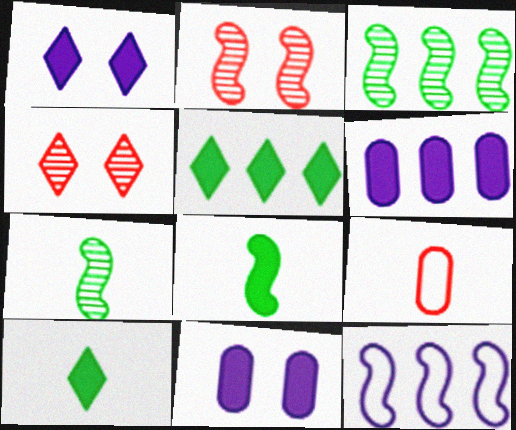[[1, 3, 9], 
[2, 8, 12]]